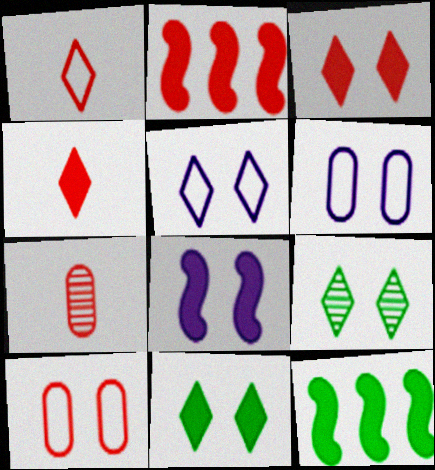[[3, 5, 9], 
[5, 7, 12], 
[8, 9, 10]]